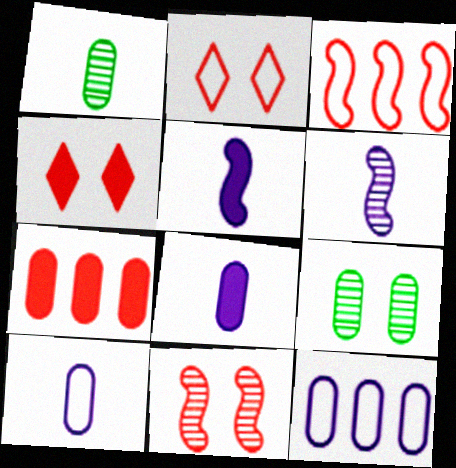[[7, 9, 10]]